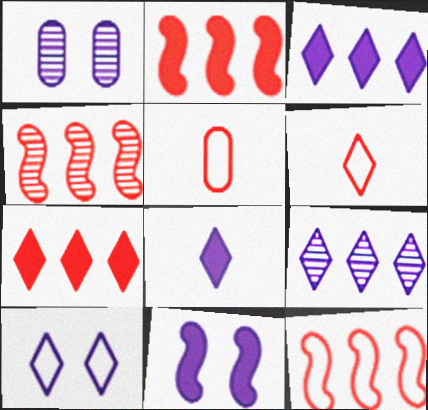[[1, 10, 11], 
[2, 4, 12], 
[8, 9, 10]]